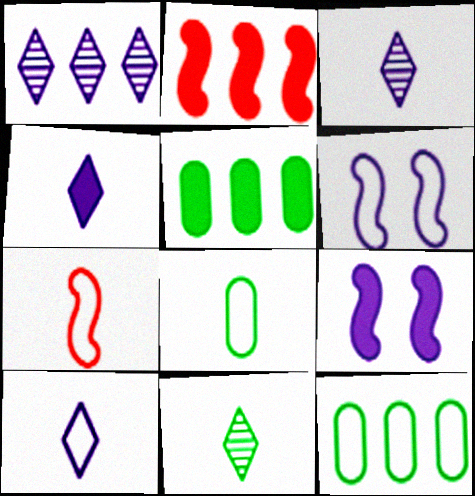[[1, 2, 12], 
[3, 4, 10], 
[7, 8, 10]]